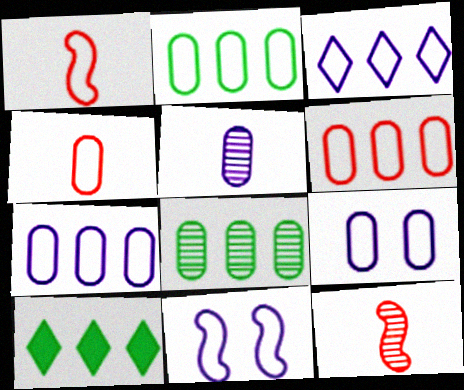[[2, 4, 9], 
[2, 6, 7], 
[9, 10, 12]]